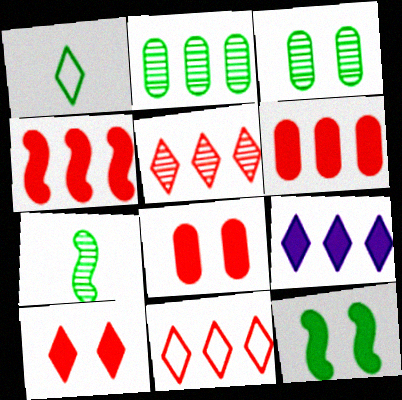[[1, 2, 12]]